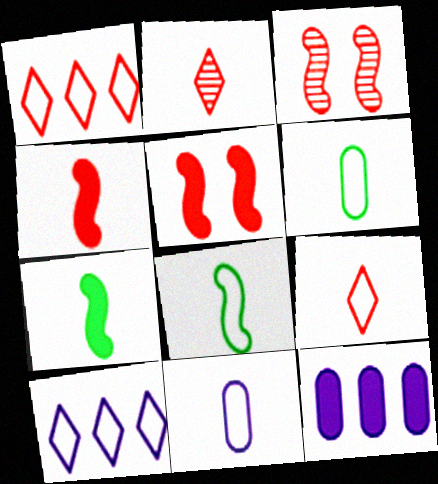[[2, 7, 11], 
[8, 9, 11]]